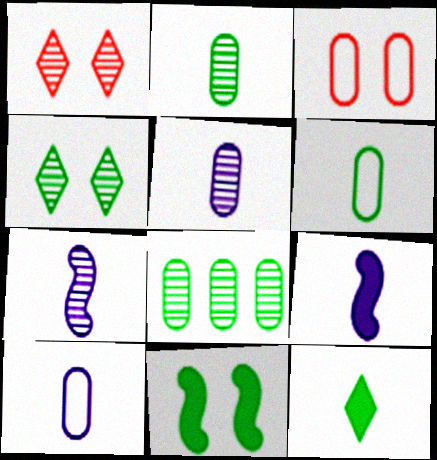[[1, 7, 8]]